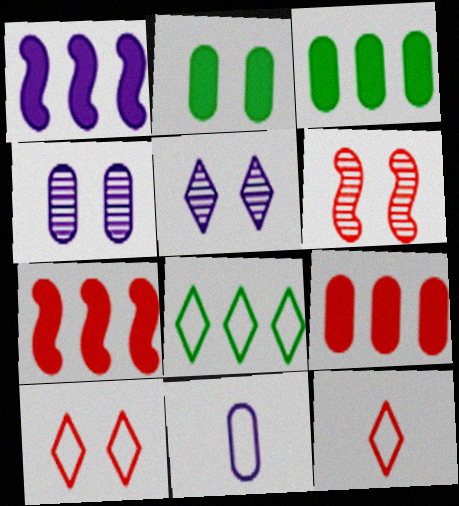[[1, 5, 11], 
[6, 9, 12]]